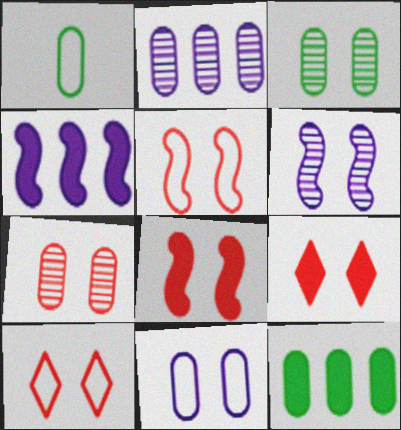[[1, 3, 12], 
[5, 7, 9], 
[7, 8, 10]]